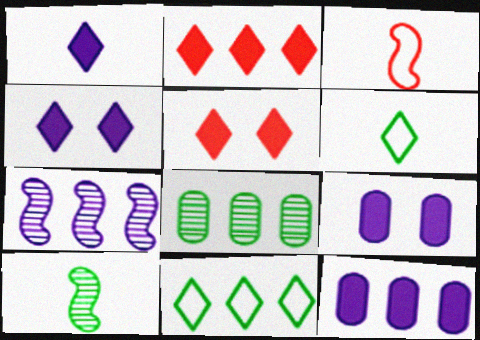[[3, 4, 8]]